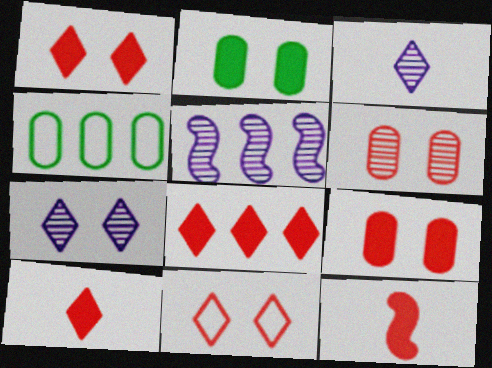[[1, 8, 10], 
[4, 5, 8], 
[4, 7, 12], 
[8, 9, 12]]